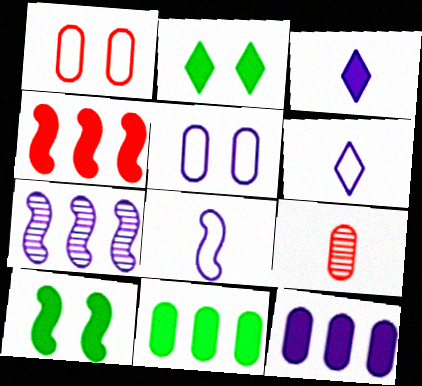[[3, 5, 7], 
[5, 9, 11]]